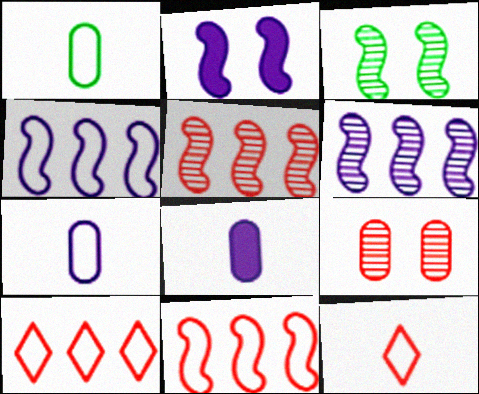[[3, 8, 10]]